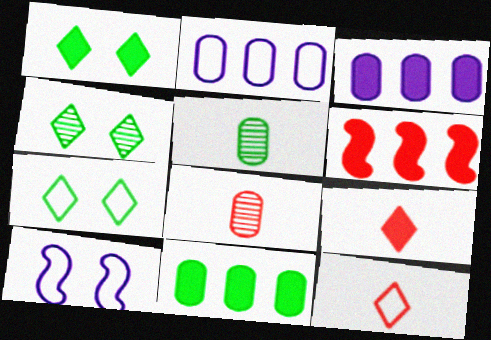[[1, 4, 7]]